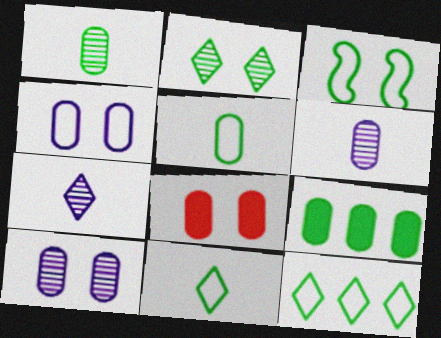[[3, 5, 12]]